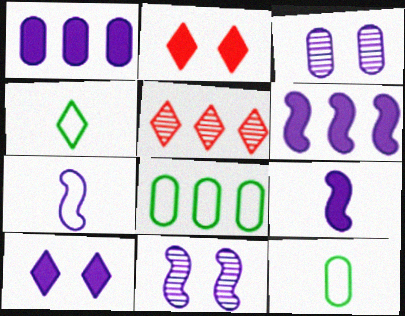[[1, 9, 10], 
[4, 5, 10], 
[5, 6, 8], 
[6, 7, 11]]